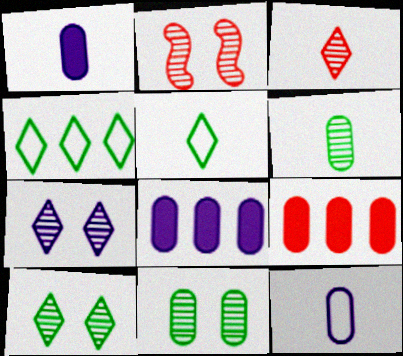[[1, 2, 4], 
[2, 5, 8], 
[2, 7, 11], 
[9, 11, 12]]